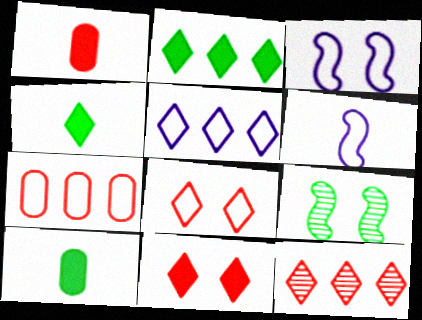[[1, 5, 9], 
[2, 5, 12], 
[3, 10, 12]]